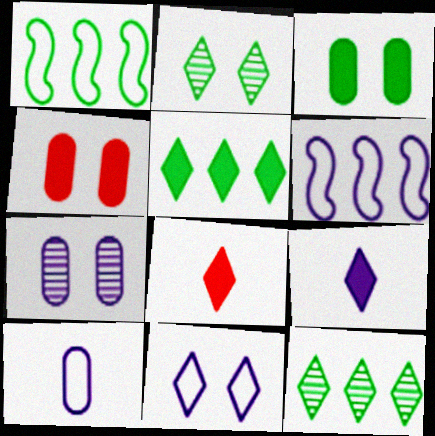[[1, 7, 8], 
[6, 7, 9], 
[6, 10, 11], 
[8, 11, 12]]